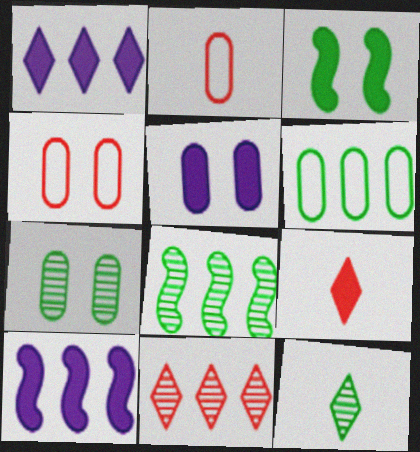[[3, 6, 12], 
[4, 5, 7], 
[4, 10, 12], 
[6, 10, 11], 
[7, 8, 12]]